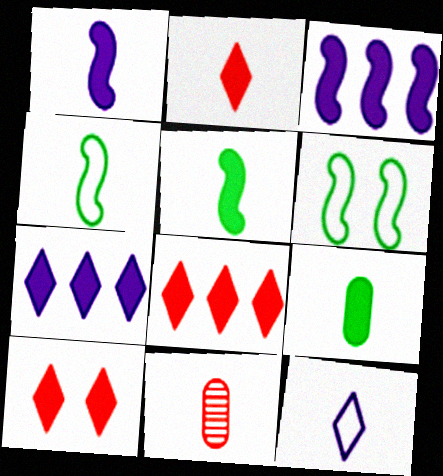[[1, 2, 9], 
[2, 8, 10], 
[3, 9, 10], 
[5, 11, 12], 
[6, 7, 11]]